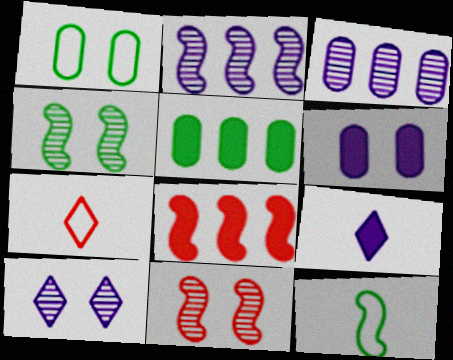[]